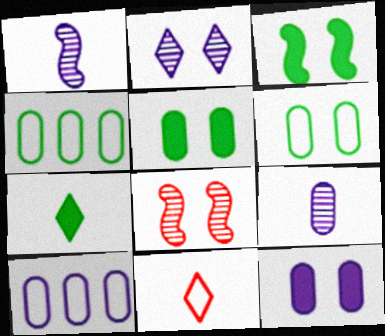[[7, 8, 10], 
[9, 10, 12]]